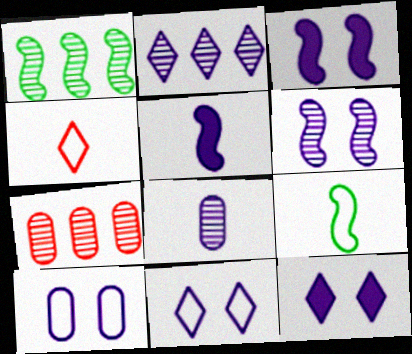[[1, 2, 7], 
[2, 5, 10], 
[2, 6, 8], 
[6, 10, 12], 
[7, 9, 12]]